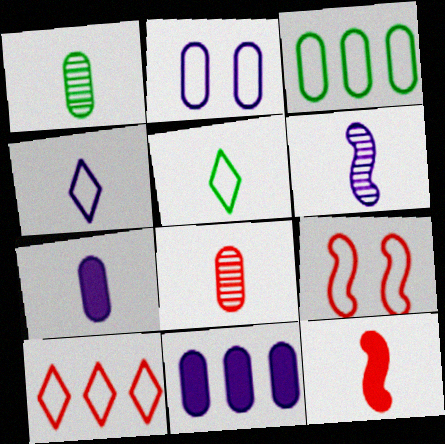[[1, 4, 12], 
[3, 4, 9], 
[4, 6, 7]]